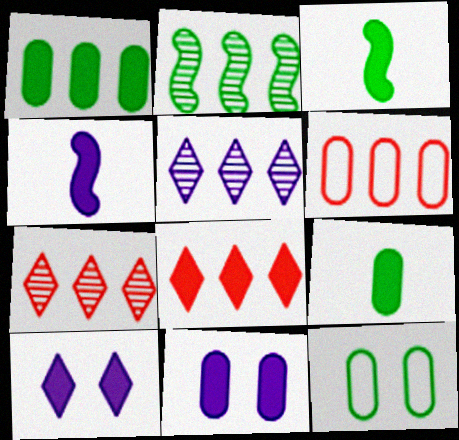[[3, 8, 11], 
[4, 7, 12]]